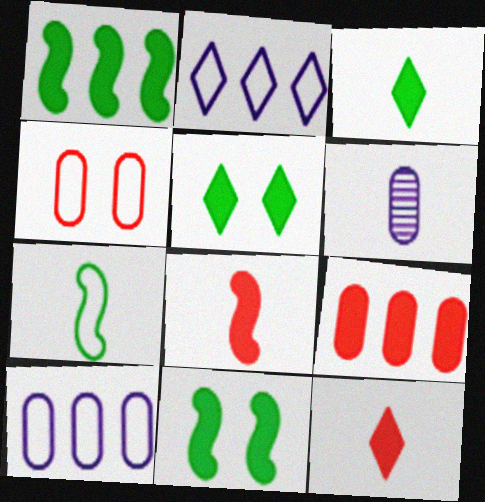[[2, 4, 7], 
[6, 7, 12]]